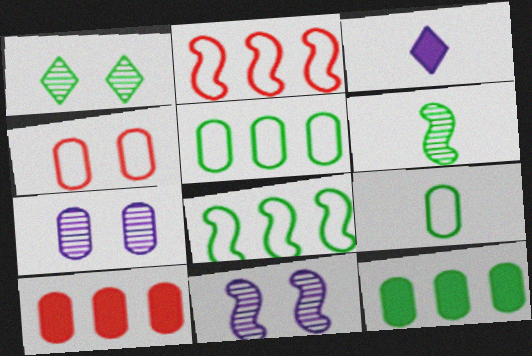[[7, 9, 10]]